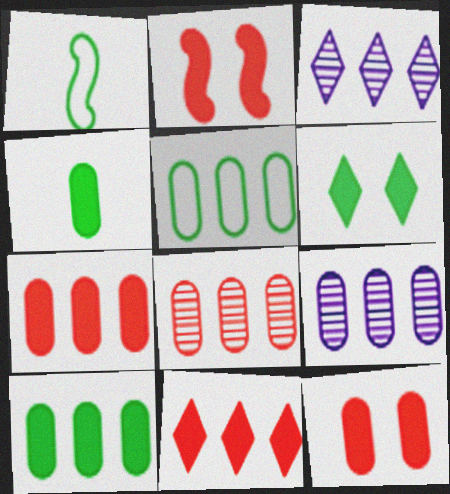[[1, 3, 12], 
[5, 7, 9]]